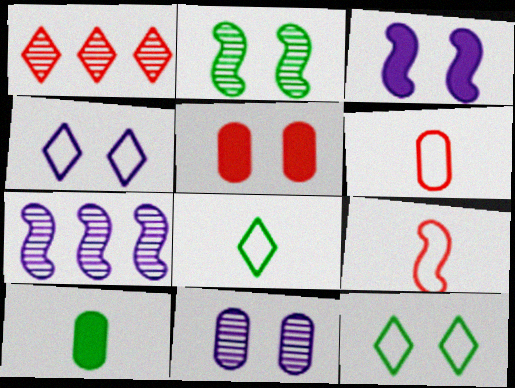[[1, 5, 9], 
[2, 4, 5], 
[3, 4, 11], 
[5, 7, 8]]